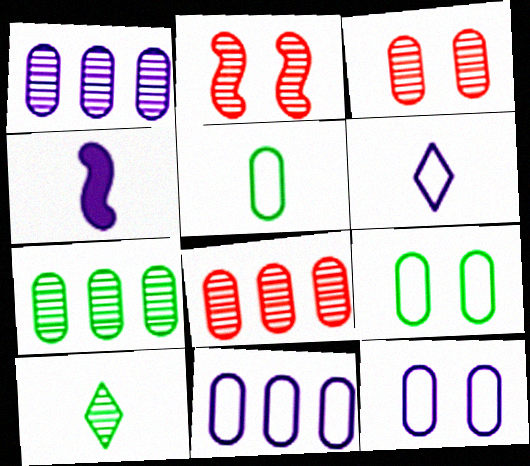[[1, 2, 10], 
[1, 7, 8]]